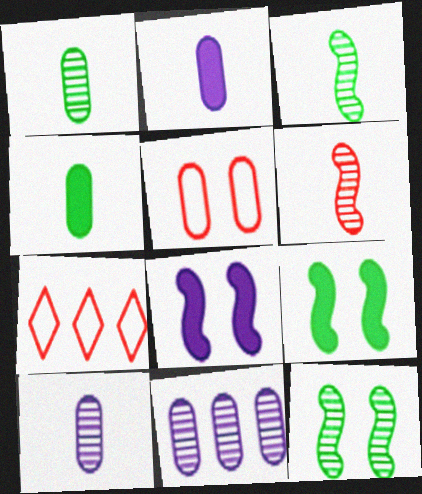[[1, 7, 8], 
[2, 7, 12], 
[4, 5, 11], 
[7, 9, 10]]